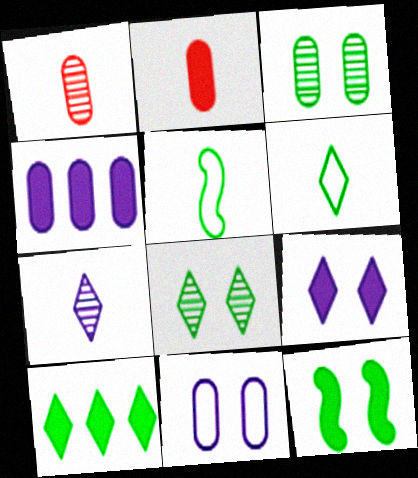[[2, 5, 7], 
[3, 5, 10], 
[6, 8, 10]]